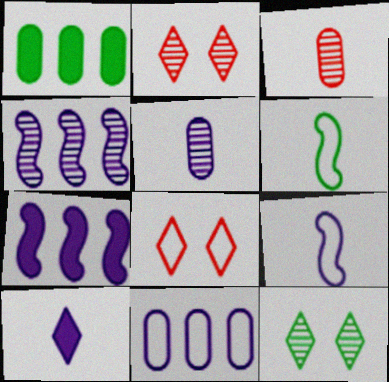[[1, 2, 9], 
[1, 6, 12], 
[3, 4, 12], 
[3, 6, 10], 
[5, 9, 10], 
[6, 8, 11]]